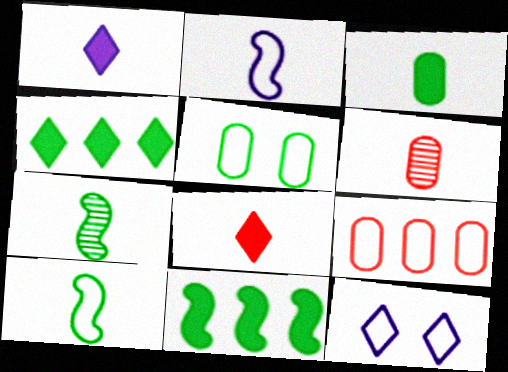[[1, 6, 10], 
[4, 5, 7], 
[6, 11, 12], 
[9, 10, 12]]